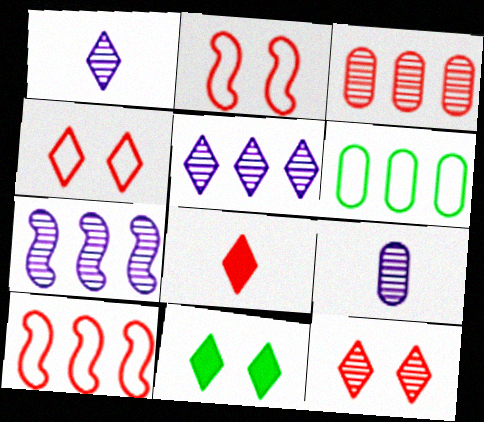[[2, 3, 8], 
[9, 10, 11]]